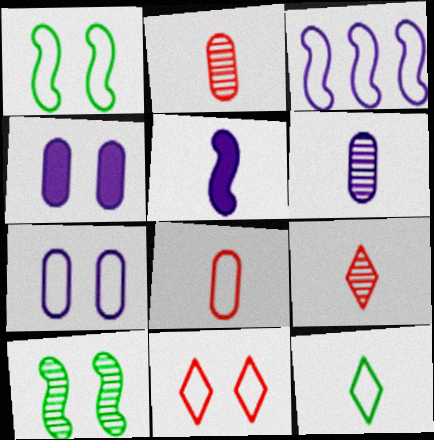[[1, 7, 11], 
[2, 5, 12], 
[4, 10, 11]]